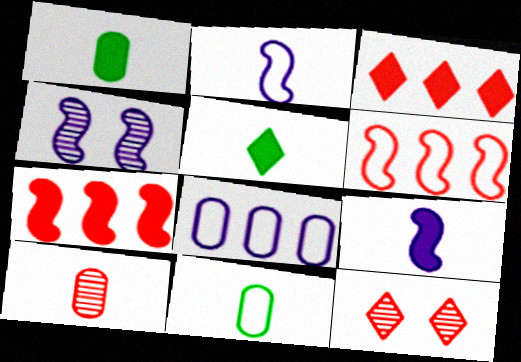[[2, 5, 10], 
[3, 4, 11]]